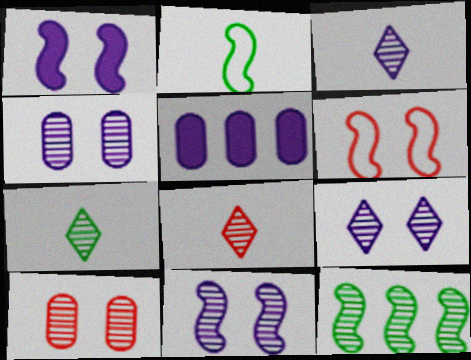[[3, 7, 8], 
[3, 10, 12], 
[4, 8, 12], 
[4, 9, 11], 
[5, 6, 7]]